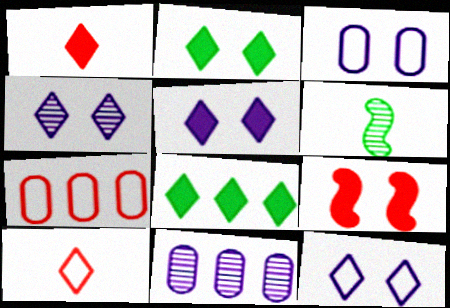[[1, 5, 8], 
[4, 5, 12], 
[4, 8, 10], 
[5, 6, 7]]